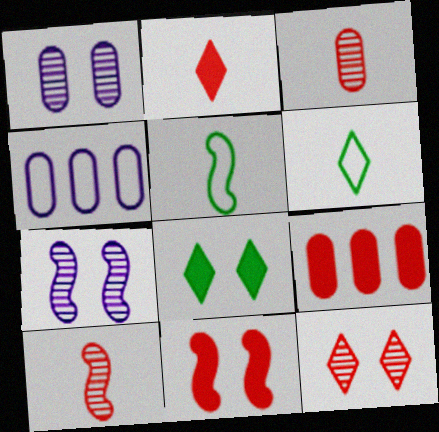[[2, 9, 11], 
[4, 8, 10], 
[6, 7, 9]]